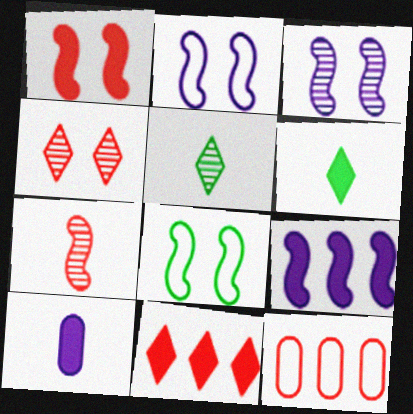[[1, 3, 8], 
[3, 6, 12], 
[7, 8, 9]]